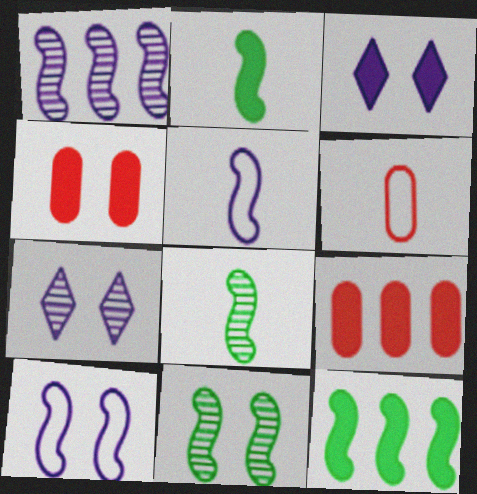[[2, 3, 9], 
[6, 7, 12]]